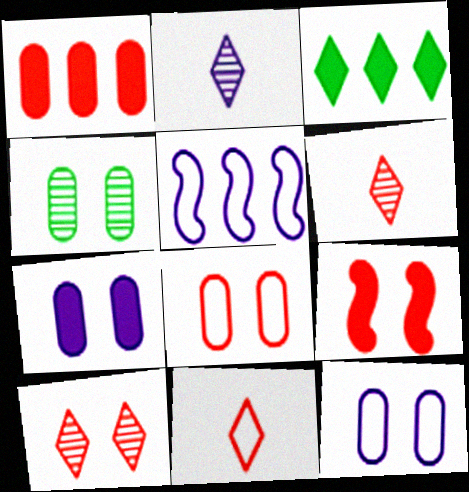[[2, 5, 7], 
[4, 7, 8], 
[8, 9, 10]]